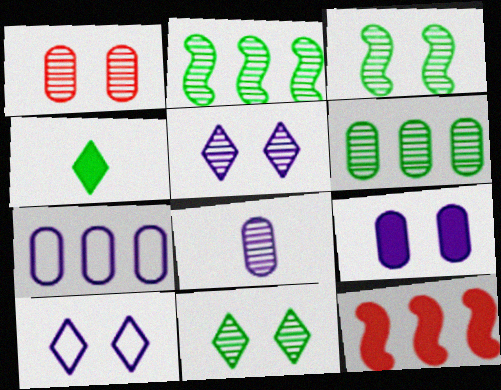[[1, 3, 5], 
[1, 6, 8], 
[4, 9, 12], 
[7, 8, 9]]